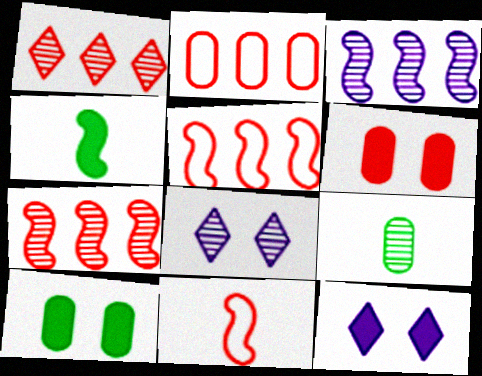[[1, 6, 11], 
[2, 4, 8], 
[5, 9, 12], 
[7, 8, 9]]